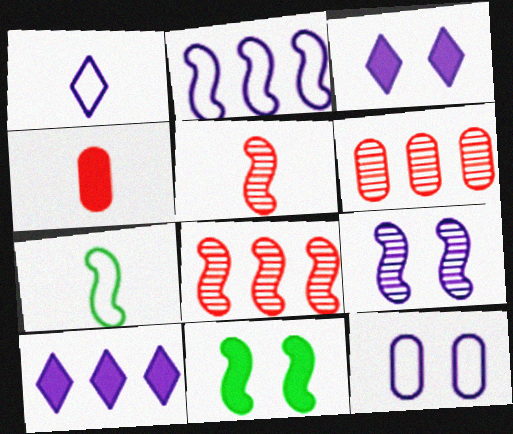[[1, 2, 12], 
[1, 6, 11], 
[2, 5, 11], 
[3, 6, 7], 
[3, 9, 12], 
[4, 10, 11]]